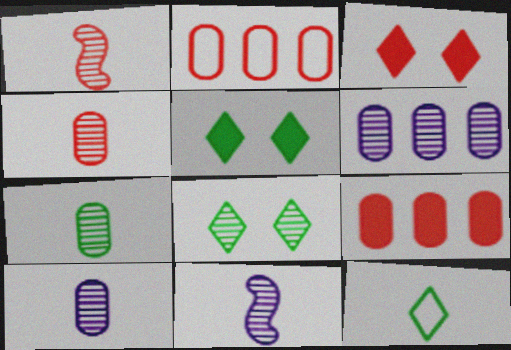[[1, 2, 3], 
[1, 6, 8], 
[2, 5, 11], 
[4, 7, 10]]